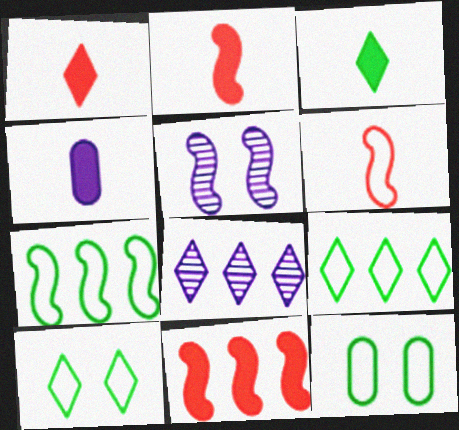[[1, 8, 10], 
[2, 3, 4], 
[2, 5, 7], 
[2, 8, 12]]